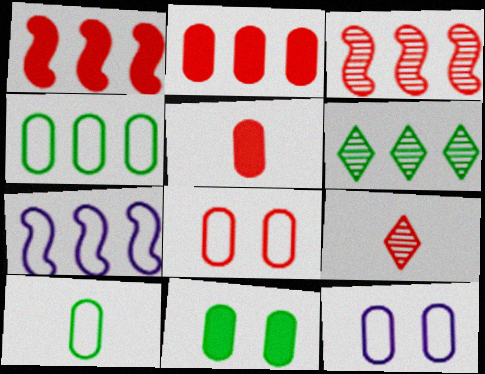[[1, 8, 9], 
[2, 6, 7], 
[7, 9, 11]]